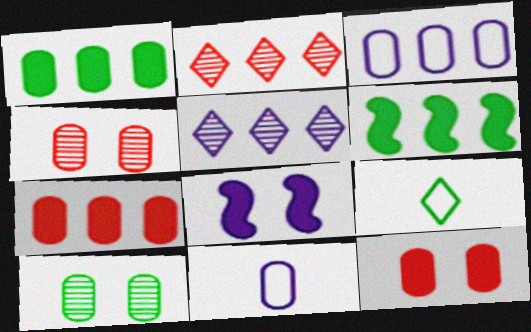[[1, 4, 11], 
[2, 3, 6], 
[5, 8, 11], 
[6, 9, 10], 
[7, 10, 11]]